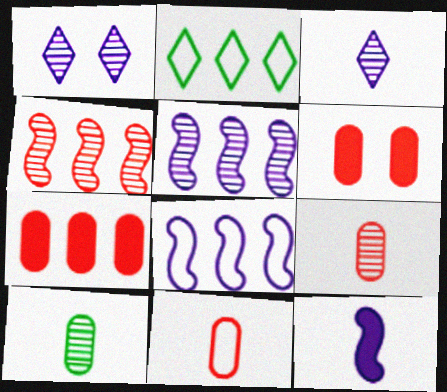[[1, 4, 10], 
[2, 5, 7]]